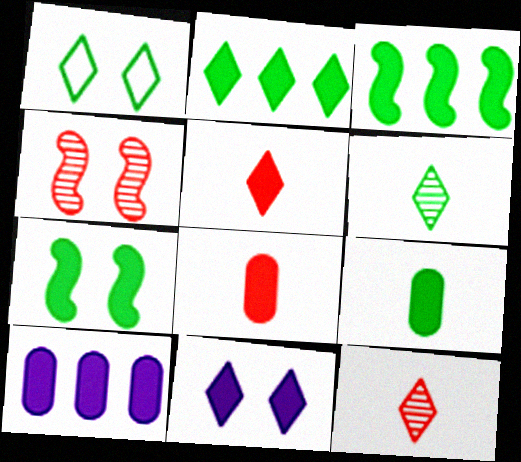[[1, 2, 6], 
[2, 5, 11], 
[2, 7, 9], 
[3, 8, 11], 
[5, 7, 10]]